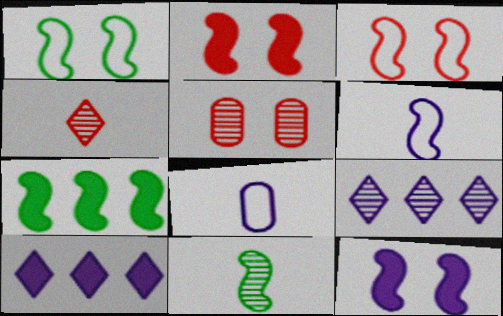[[1, 7, 11], 
[5, 9, 11], 
[8, 9, 12]]